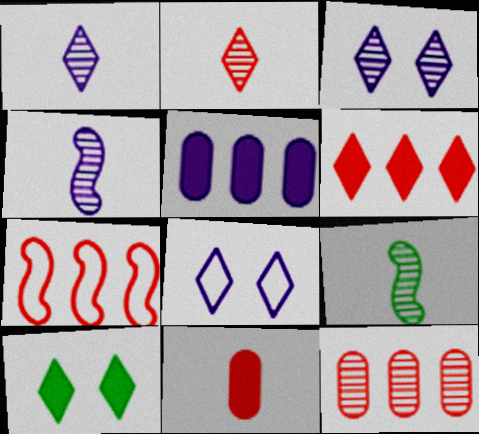[[3, 9, 12], 
[4, 5, 8], 
[6, 7, 12]]